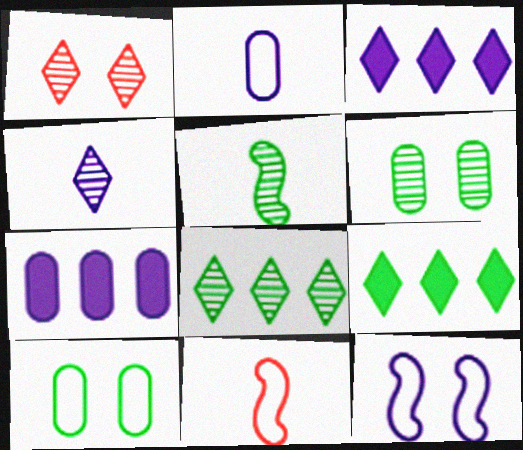[[1, 4, 8], 
[3, 6, 11], 
[4, 7, 12], 
[5, 6, 8], 
[5, 9, 10]]